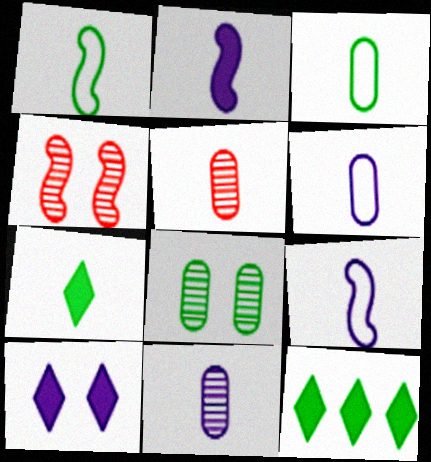[[1, 8, 12], 
[4, 6, 12], 
[5, 7, 9]]